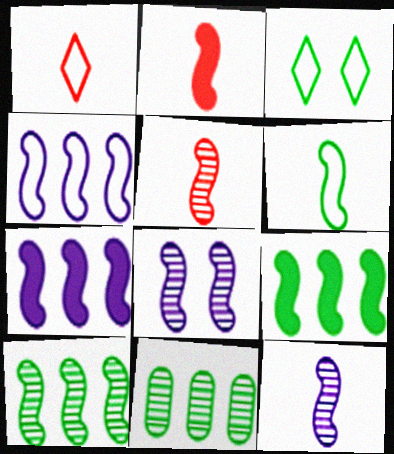[[2, 6, 12], 
[5, 8, 10]]